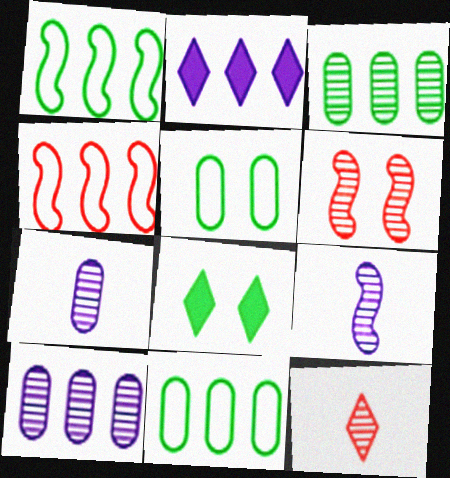[[2, 3, 4], 
[4, 7, 8]]